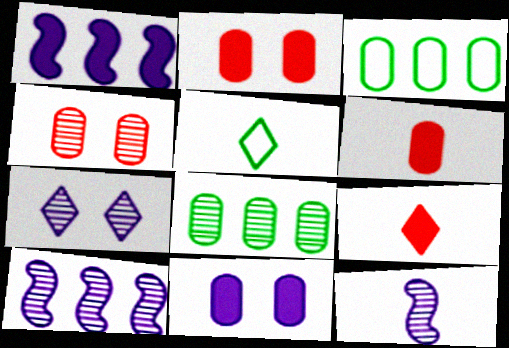[[1, 4, 5], 
[2, 5, 10], 
[5, 6, 12]]